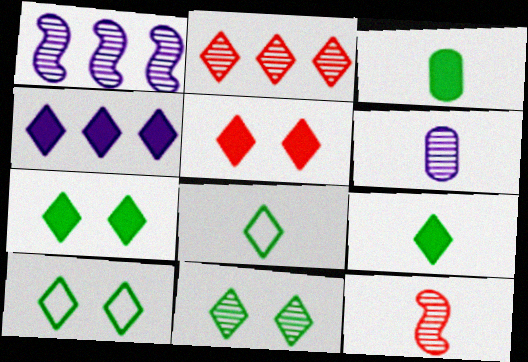[[4, 5, 9], 
[7, 10, 11]]